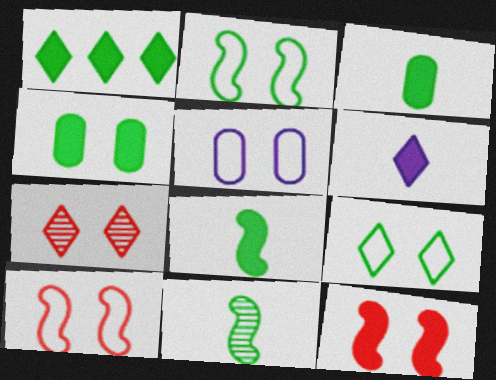[[1, 4, 8], 
[5, 9, 10]]